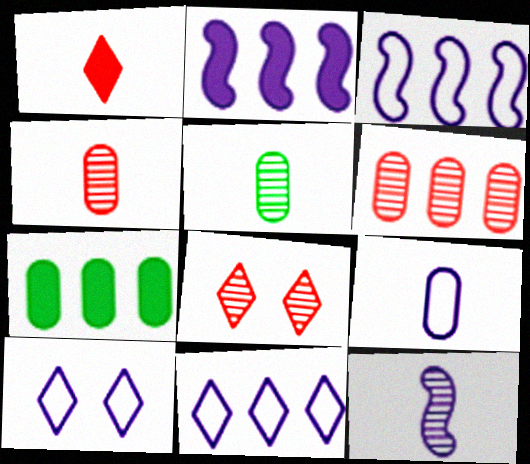[[3, 9, 10]]